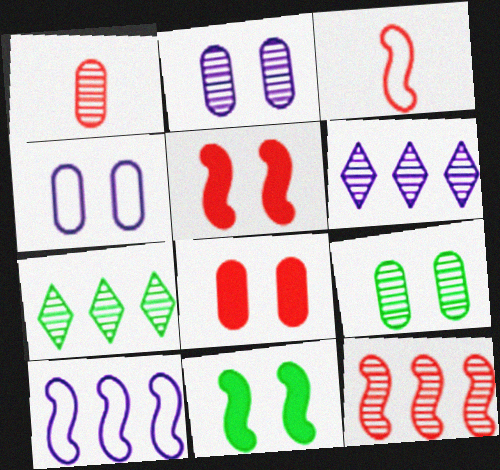[[3, 5, 12], 
[4, 8, 9]]